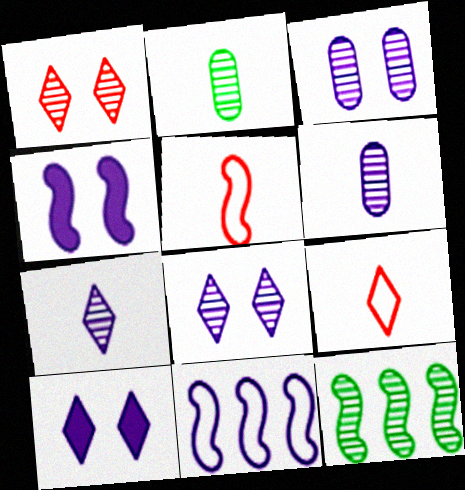[[1, 6, 12], 
[4, 5, 12], 
[6, 10, 11]]